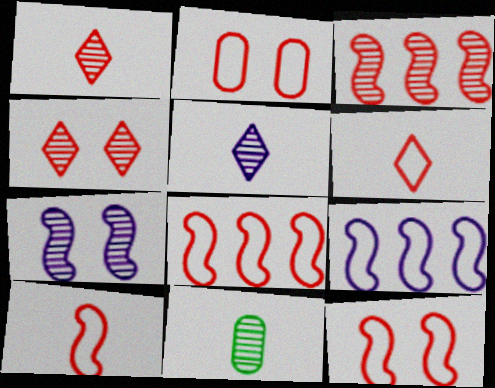[[2, 6, 8], 
[8, 10, 12]]